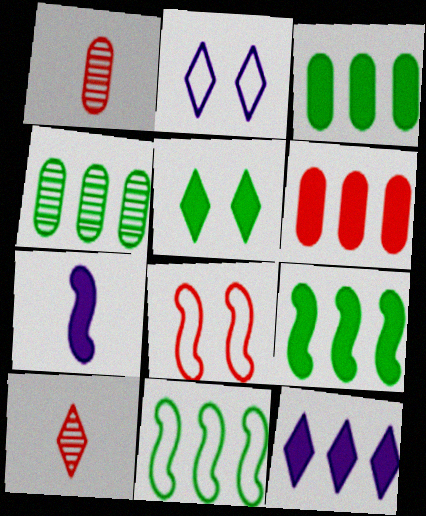[[1, 2, 9], 
[5, 6, 7], 
[6, 8, 10], 
[6, 9, 12]]